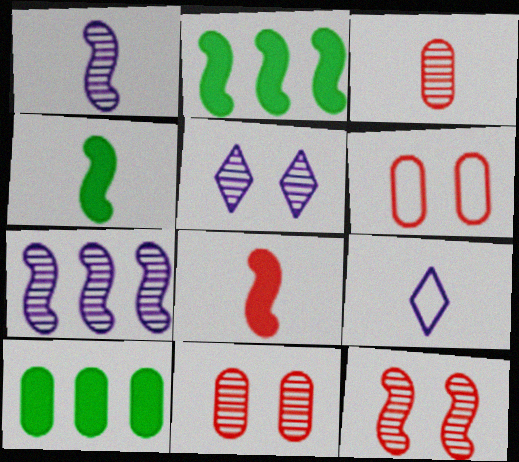[[2, 9, 11], 
[3, 4, 9], 
[9, 10, 12]]